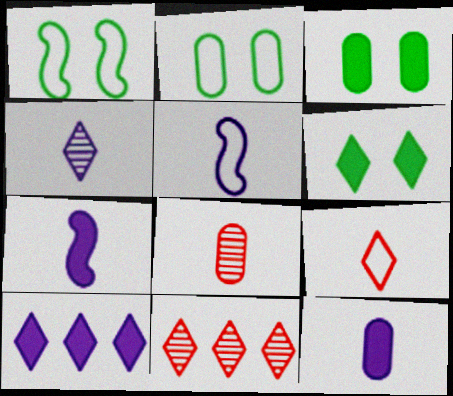[[1, 8, 10], 
[1, 11, 12], 
[2, 7, 11], 
[3, 5, 11], 
[4, 5, 12]]